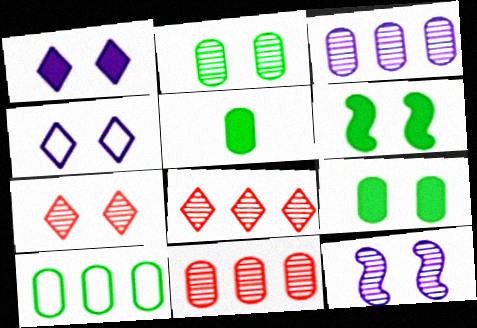[[2, 5, 10], 
[2, 7, 12]]